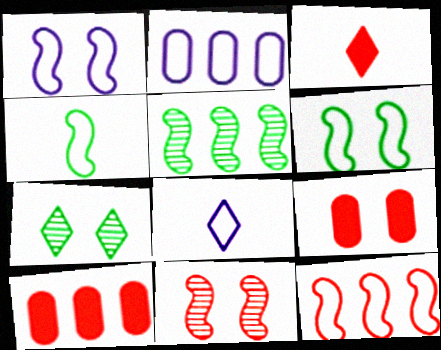[[1, 2, 8], 
[1, 4, 12], 
[1, 7, 9], 
[5, 8, 9]]